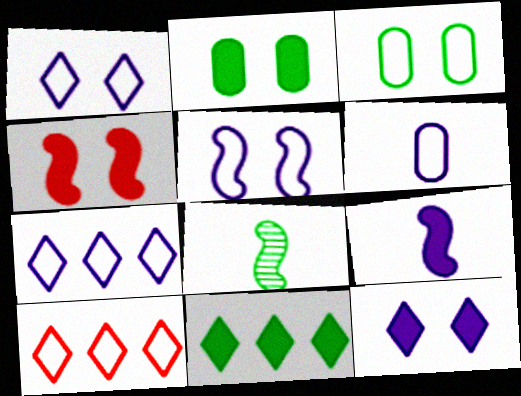[[2, 4, 12], 
[3, 8, 11], 
[5, 6, 7]]